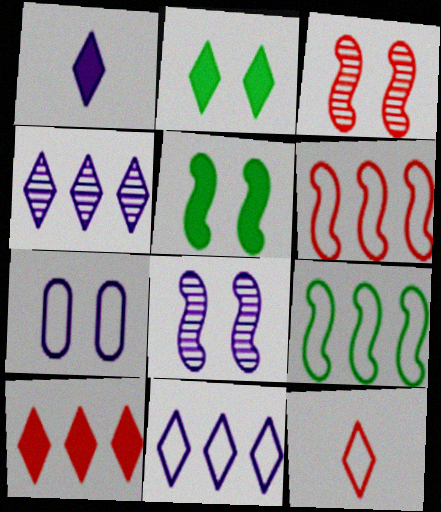[[1, 2, 10], 
[2, 3, 7], 
[2, 4, 12], 
[7, 9, 12]]